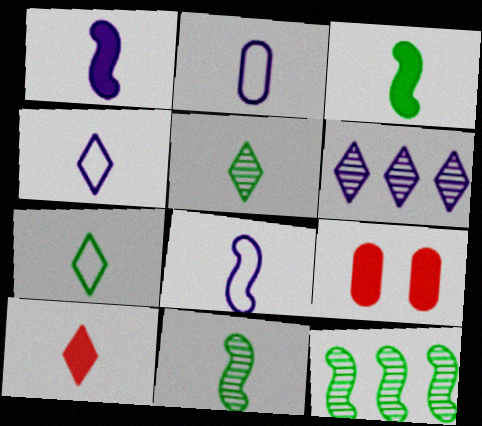[[2, 4, 8], 
[2, 10, 11], 
[4, 5, 10], 
[4, 9, 12]]